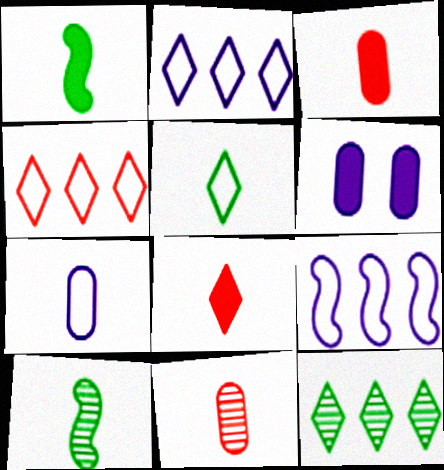[[4, 6, 10], 
[7, 8, 10]]